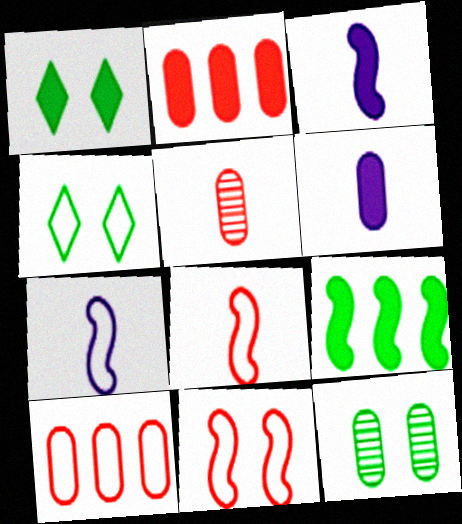[[1, 2, 3], 
[4, 7, 10], 
[6, 10, 12]]